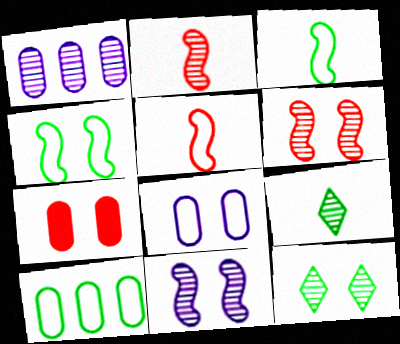[[1, 2, 12], 
[1, 6, 9]]